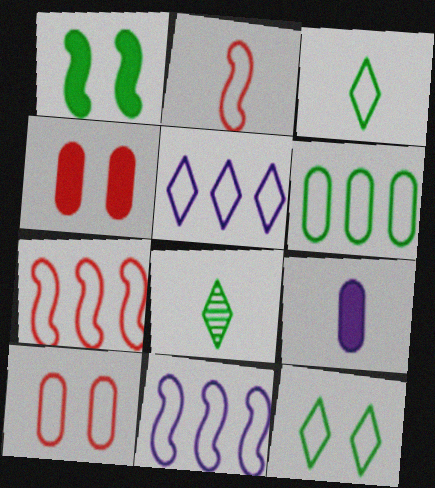[[1, 6, 8], 
[2, 8, 9], 
[3, 10, 11], 
[4, 8, 11], 
[5, 6, 7]]